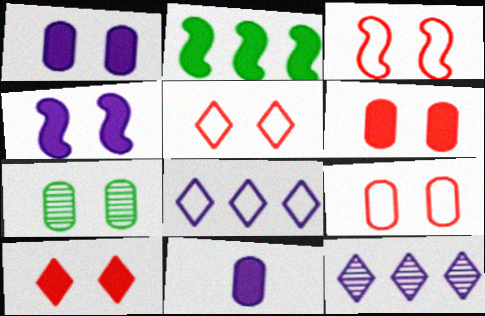[[1, 7, 9], 
[2, 10, 11], 
[3, 5, 9], 
[4, 5, 7]]